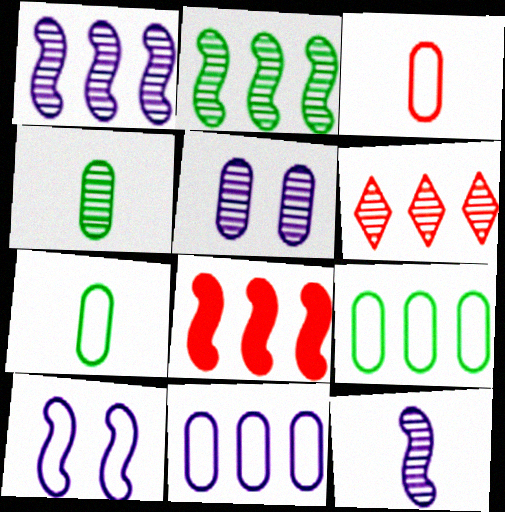[]